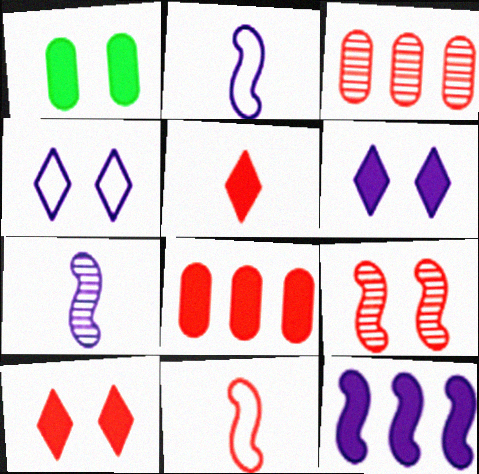[[1, 4, 9], 
[1, 5, 12], 
[3, 10, 11]]